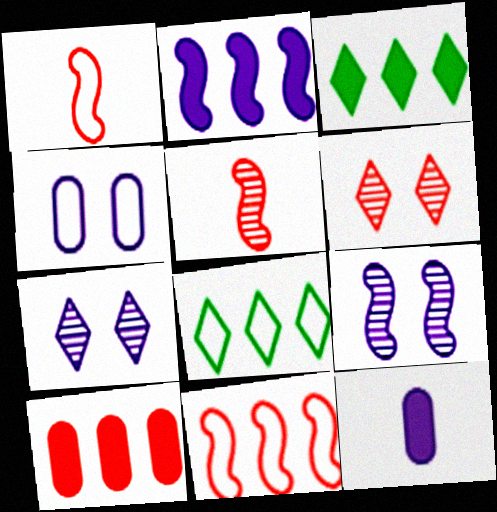[[1, 4, 8], 
[1, 6, 10], 
[2, 3, 10], 
[3, 4, 5]]